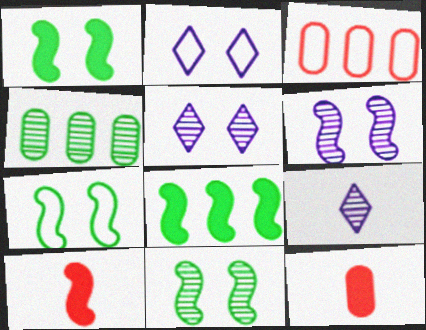[[1, 3, 9], 
[1, 7, 11], 
[2, 4, 10]]